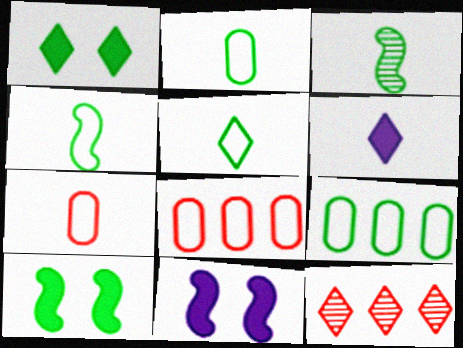[[1, 3, 9], 
[2, 4, 5], 
[2, 11, 12], 
[3, 6, 7]]